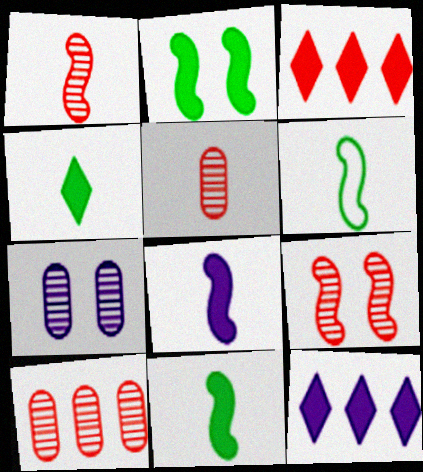[[1, 6, 8], 
[3, 6, 7]]